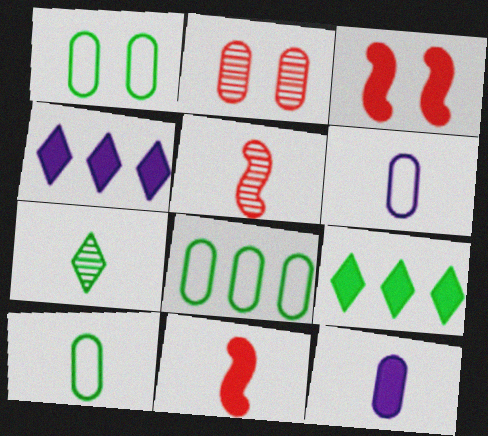[[1, 4, 5], 
[1, 8, 10], 
[2, 8, 12], 
[3, 9, 12], 
[6, 7, 11]]